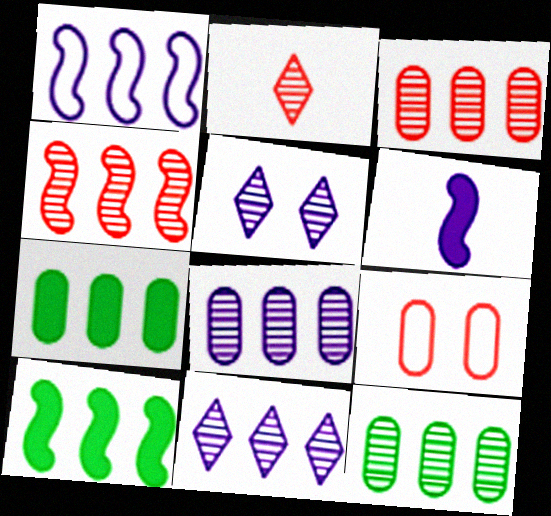[[1, 4, 10], 
[3, 8, 12], 
[4, 11, 12]]